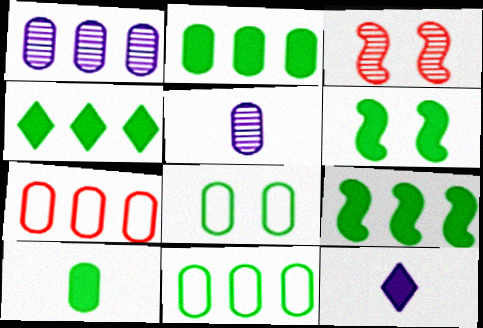[[1, 2, 7], 
[2, 4, 9], 
[3, 11, 12], 
[4, 6, 10]]